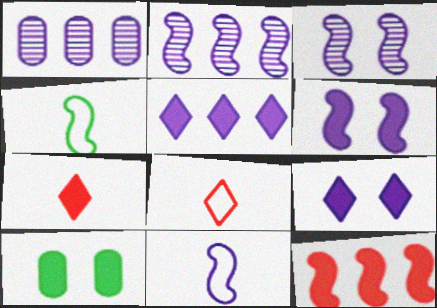[[1, 9, 11], 
[2, 6, 11], 
[2, 8, 10], 
[3, 4, 12]]